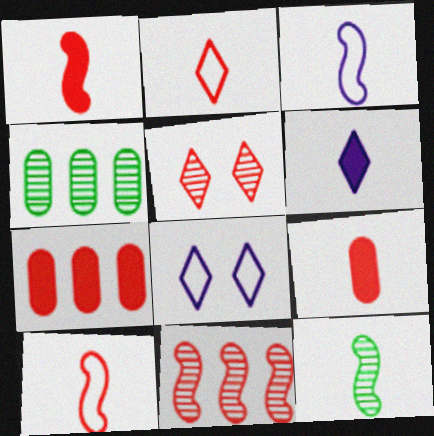[[1, 3, 12], 
[1, 4, 8], 
[5, 7, 10], 
[7, 8, 12]]